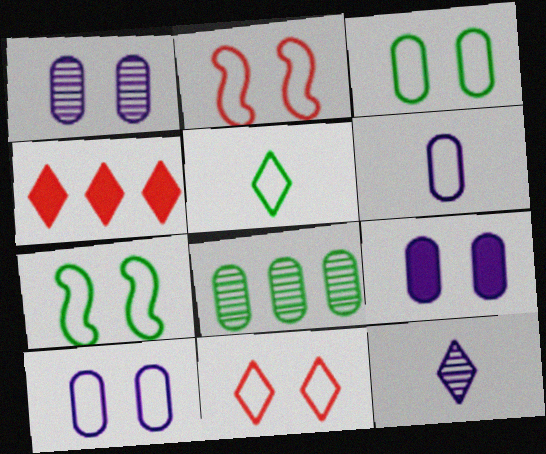[[1, 9, 10], 
[7, 10, 11]]